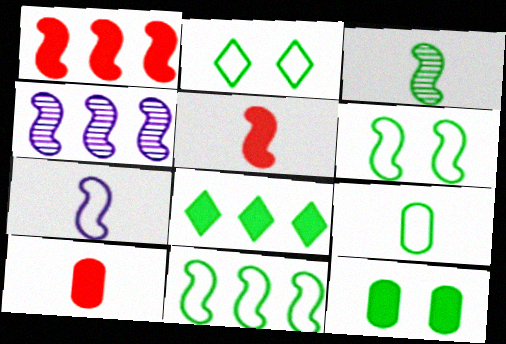[[1, 4, 11], 
[2, 4, 10], 
[2, 9, 11], 
[3, 5, 7], 
[4, 5, 6]]